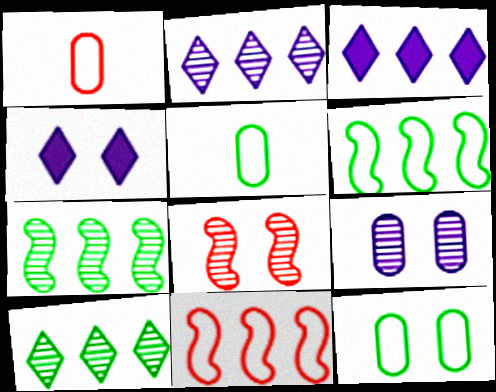[[1, 4, 7], 
[3, 5, 8], 
[4, 8, 12]]